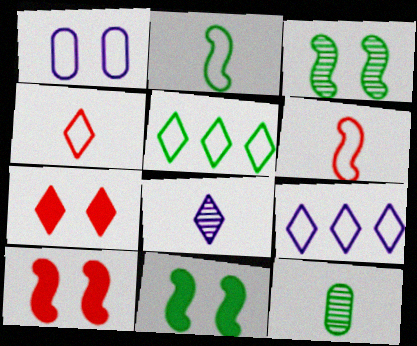[[1, 3, 7], 
[1, 5, 6], 
[5, 7, 8], 
[5, 11, 12], 
[9, 10, 12]]